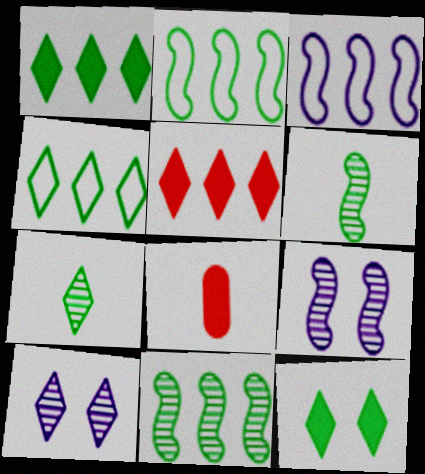[[2, 8, 10], 
[4, 7, 12], 
[4, 8, 9]]